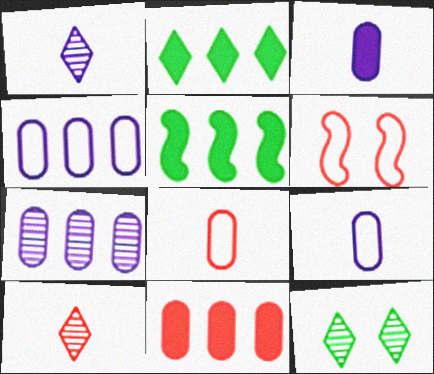[[6, 10, 11]]